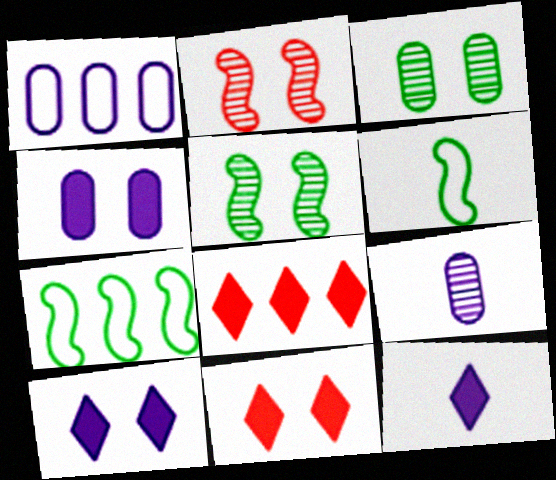[[1, 4, 9], 
[7, 9, 11]]